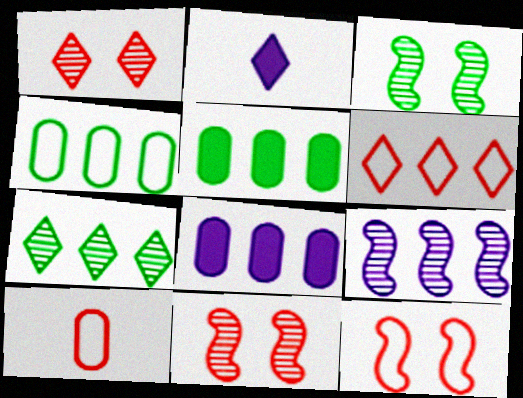[[2, 4, 11], 
[5, 6, 9], 
[6, 10, 12]]